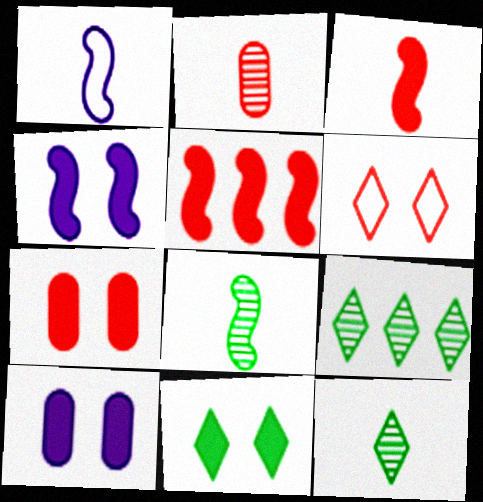[[1, 3, 8], 
[1, 7, 9], 
[2, 5, 6], 
[4, 7, 11]]